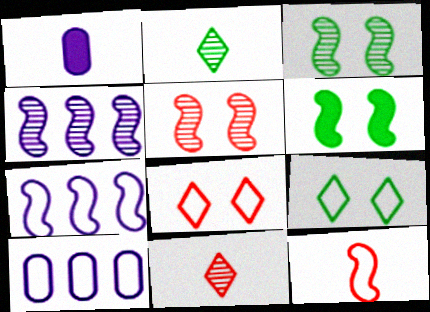[[1, 2, 12], 
[4, 6, 12], 
[6, 10, 11], 
[9, 10, 12]]